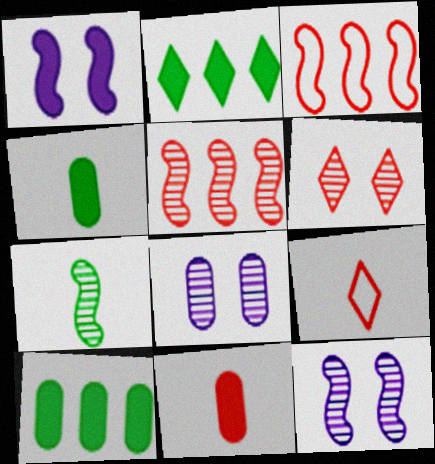[[1, 2, 11], 
[1, 3, 7], 
[3, 6, 11], 
[5, 7, 12], 
[9, 10, 12]]